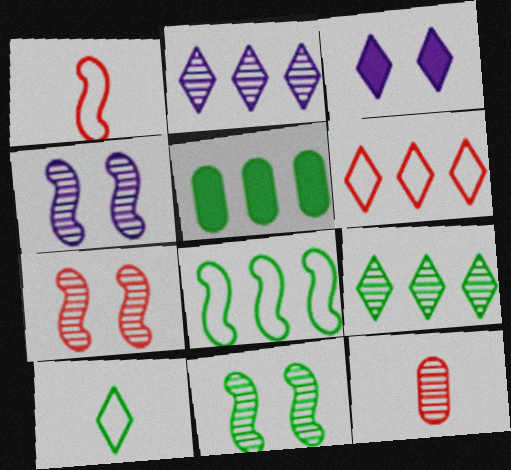[[2, 11, 12], 
[3, 8, 12], 
[4, 7, 11], 
[4, 9, 12], 
[5, 8, 9], 
[5, 10, 11]]